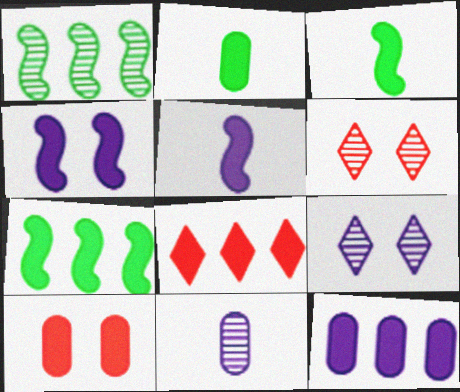[[1, 6, 11], 
[2, 4, 8], 
[2, 10, 12], 
[7, 8, 12]]